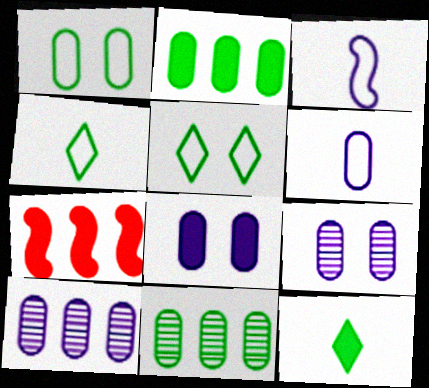[[4, 7, 9], 
[6, 8, 10], 
[7, 8, 12]]